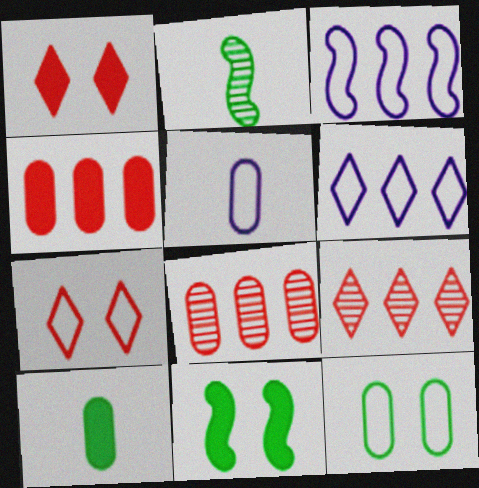[[5, 9, 11]]